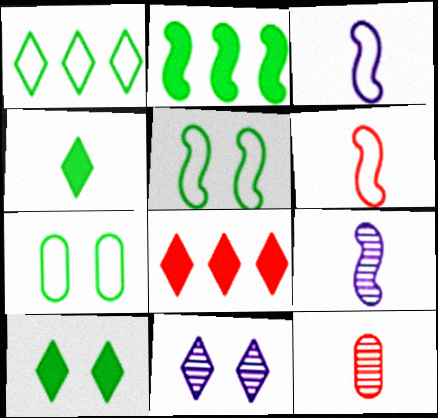[[3, 4, 12], 
[7, 8, 9]]